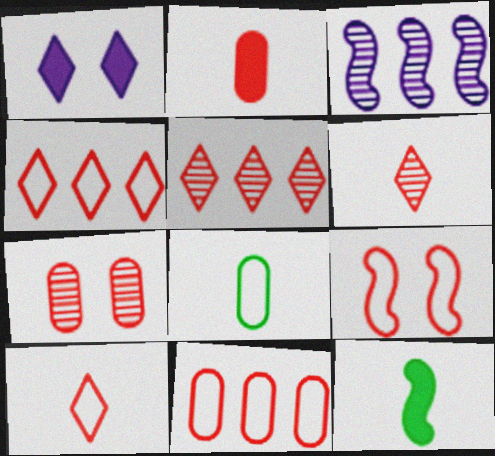[[2, 5, 9], 
[2, 7, 11], 
[3, 9, 12], 
[9, 10, 11]]